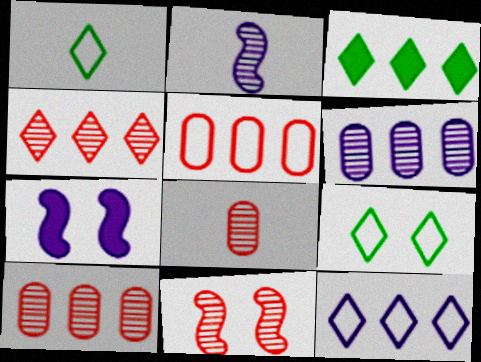[[1, 7, 10], 
[3, 4, 12], 
[4, 8, 11]]